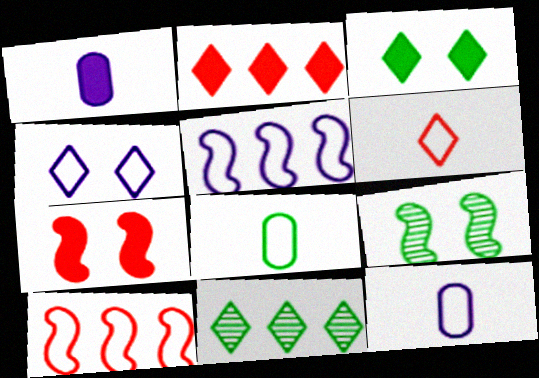[[2, 9, 12], 
[4, 5, 12], 
[4, 8, 10], 
[7, 11, 12]]